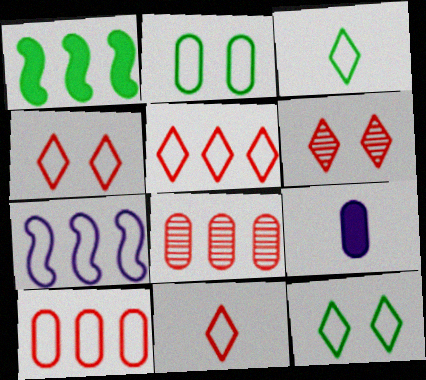[[2, 7, 11], 
[2, 8, 9], 
[4, 5, 11]]